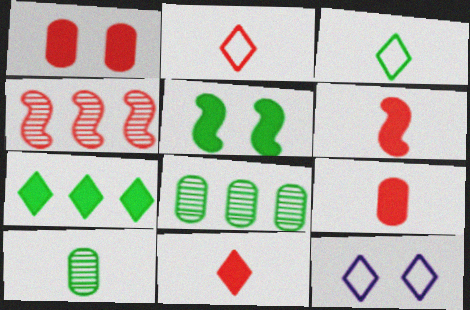[[1, 2, 4], 
[3, 5, 8], 
[6, 8, 12], 
[6, 9, 11]]